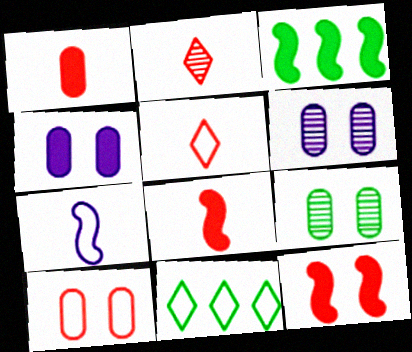[[3, 5, 6], 
[4, 9, 10], 
[6, 8, 11], 
[7, 10, 11]]